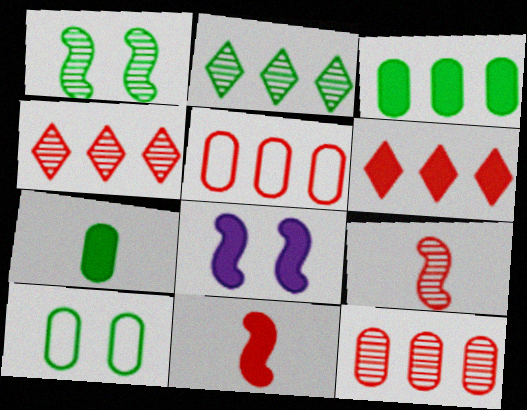[[6, 7, 8]]